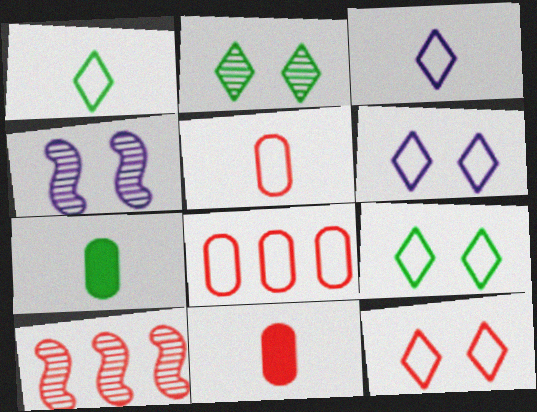[[6, 7, 10], 
[6, 9, 12], 
[10, 11, 12]]